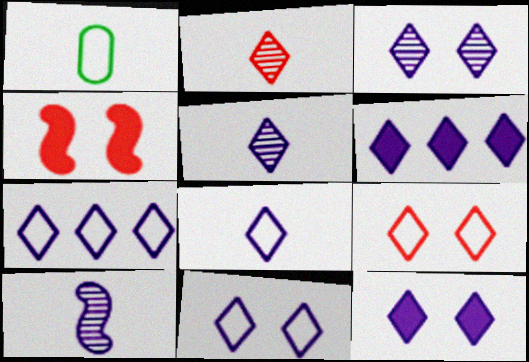[[3, 6, 8], 
[3, 11, 12], 
[5, 6, 11], 
[5, 7, 12], 
[7, 8, 11]]